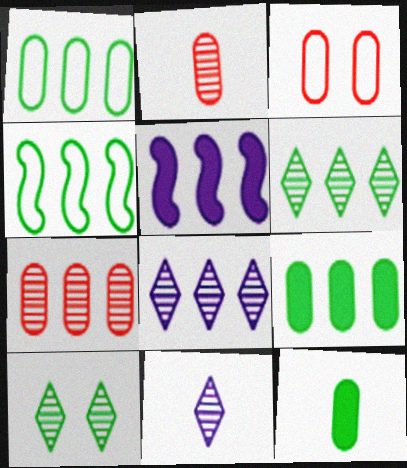[[4, 6, 9], 
[4, 10, 12]]